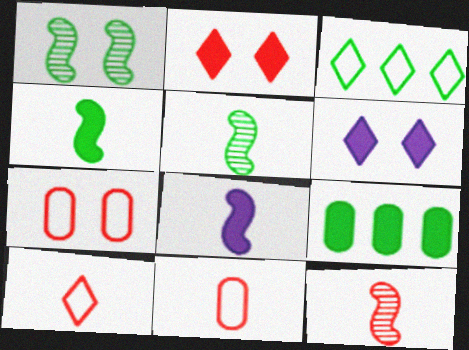[[1, 6, 7], 
[2, 8, 9]]